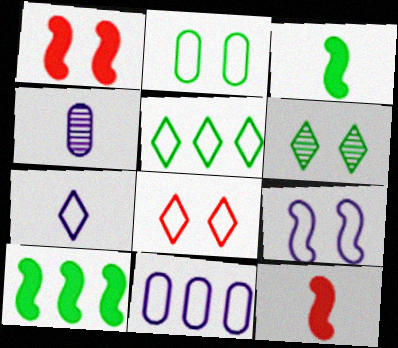[[1, 4, 5], 
[2, 8, 9], 
[4, 8, 10], 
[5, 7, 8], 
[6, 11, 12], 
[7, 9, 11]]